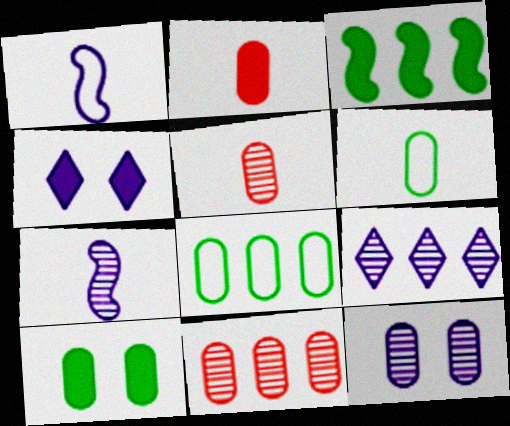[[2, 3, 4], 
[2, 8, 12], 
[7, 9, 12]]